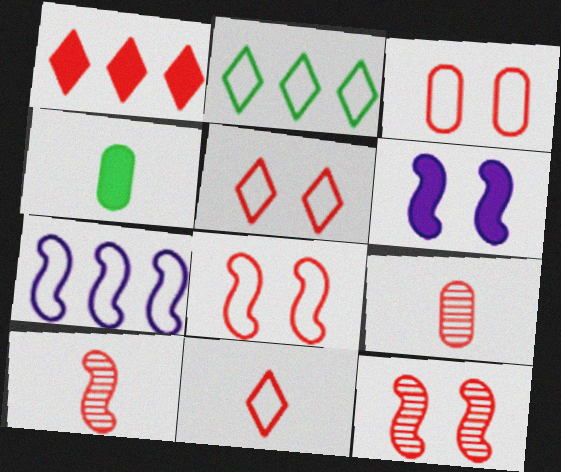[[1, 3, 10], 
[1, 4, 6], 
[1, 8, 9], 
[2, 6, 9], 
[3, 5, 8]]